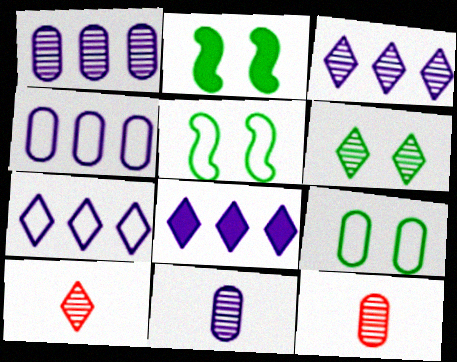[[2, 4, 10], 
[2, 6, 9], 
[2, 7, 12], 
[3, 6, 10], 
[3, 7, 8], 
[5, 8, 12]]